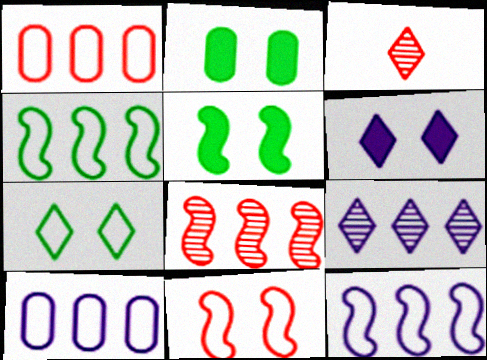[[2, 3, 12], 
[3, 5, 10]]